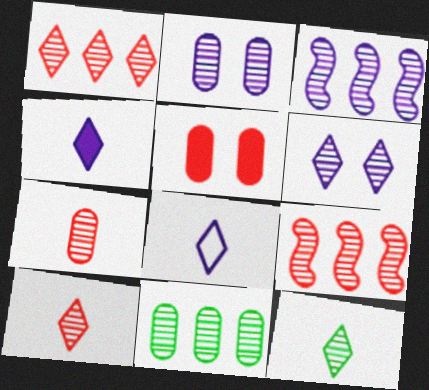[[1, 3, 11], 
[1, 6, 12], 
[2, 7, 11], 
[2, 9, 12]]